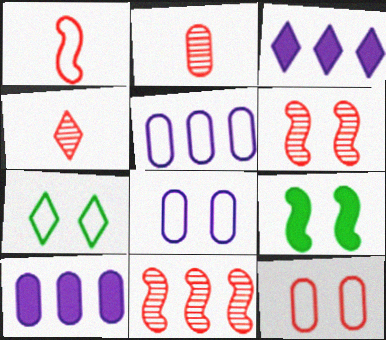[[1, 5, 7], 
[3, 4, 7], 
[4, 5, 9]]